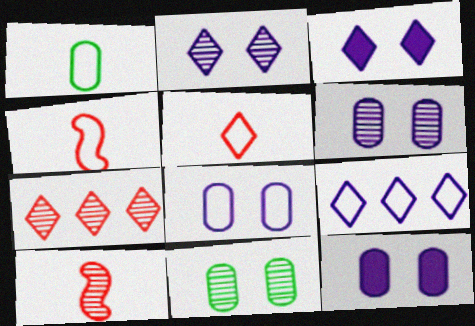[[6, 8, 12]]